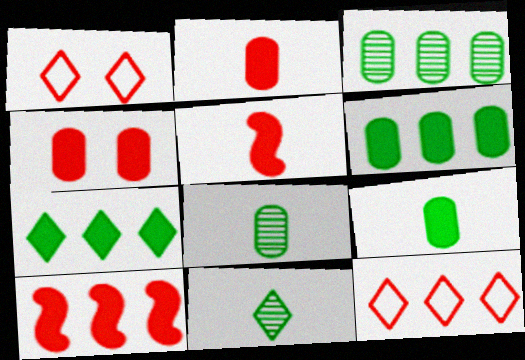[]